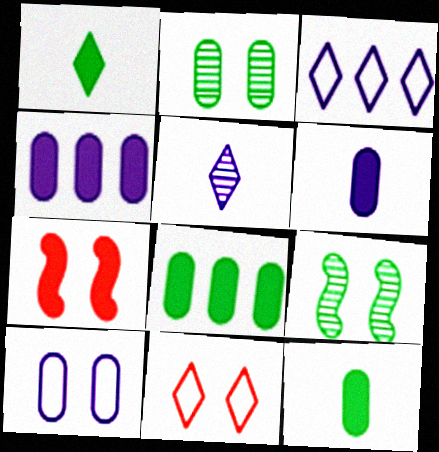[[1, 4, 7]]